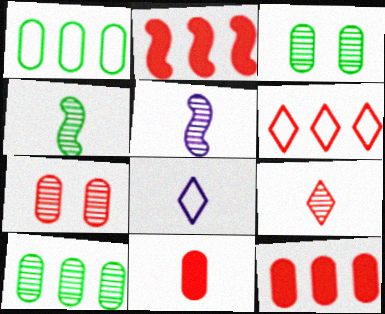[[2, 3, 8], 
[4, 8, 11]]